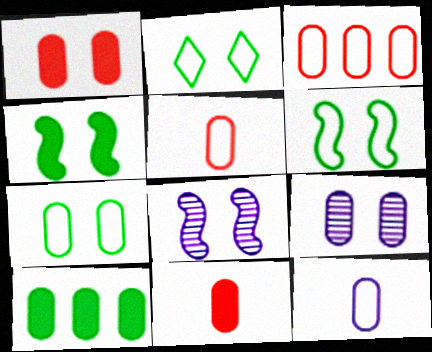[[1, 2, 8], 
[1, 7, 9], 
[2, 6, 7], 
[3, 7, 12], 
[5, 9, 10]]